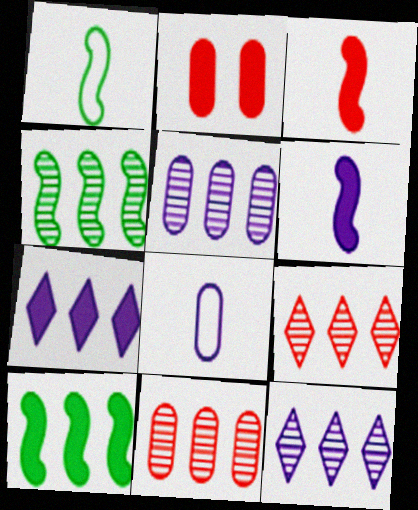[[1, 2, 12], 
[4, 5, 9], 
[4, 11, 12]]